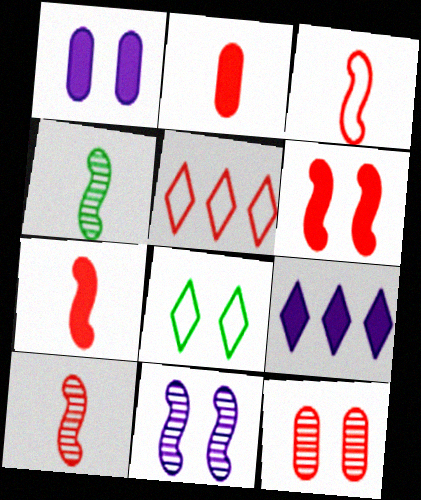[[1, 4, 5], 
[3, 7, 10], 
[5, 7, 12]]